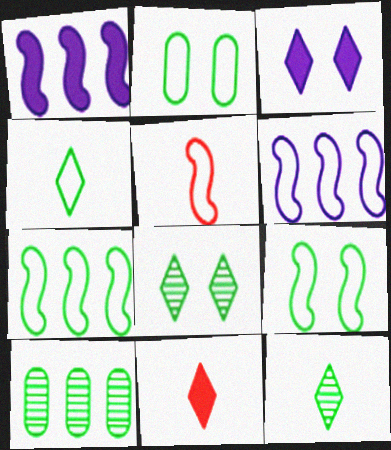[[2, 4, 7], 
[3, 5, 10], 
[5, 6, 9]]